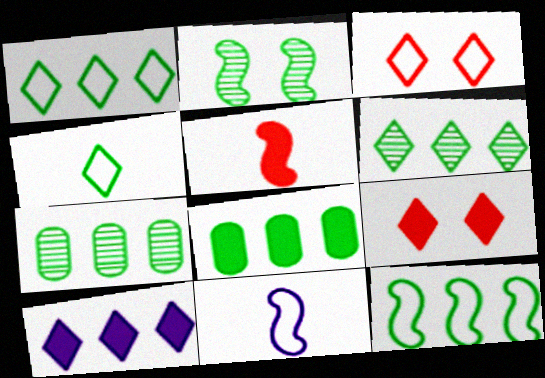[[2, 4, 8], 
[6, 8, 12], 
[7, 9, 11]]